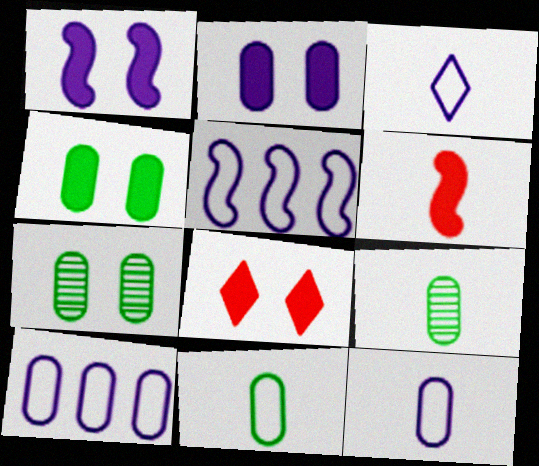[[1, 4, 8], 
[3, 6, 9], 
[5, 8, 9]]